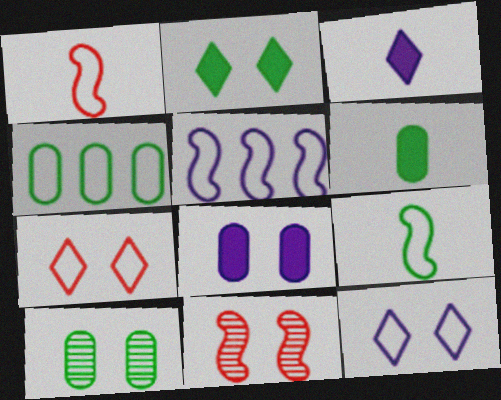[[1, 4, 12], 
[3, 4, 11], 
[4, 6, 10]]